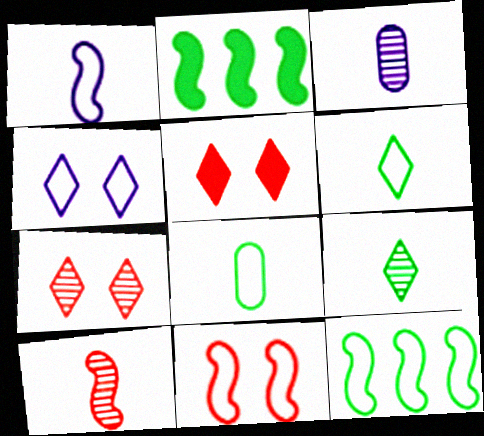[[1, 11, 12], 
[3, 5, 12], 
[3, 9, 10]]